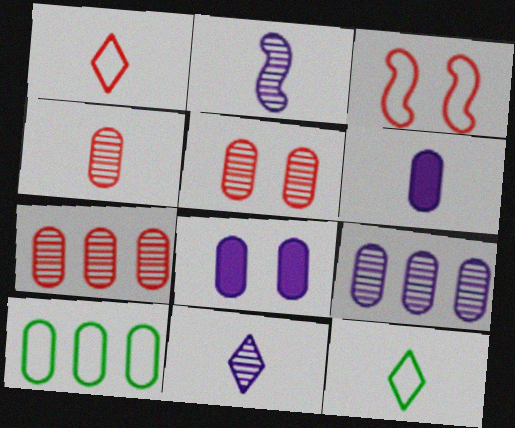[[4, 5, 7], 
[4, 8, 10], 
[5, 6, 10]]